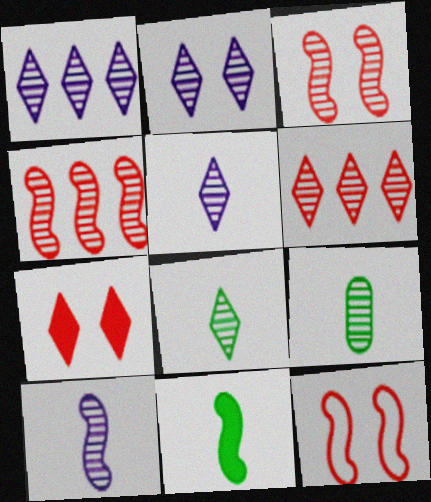[[1, 2, 5], 
[1, 3, 9], 
[2, 4, 9], 
[2, 6, 8]]